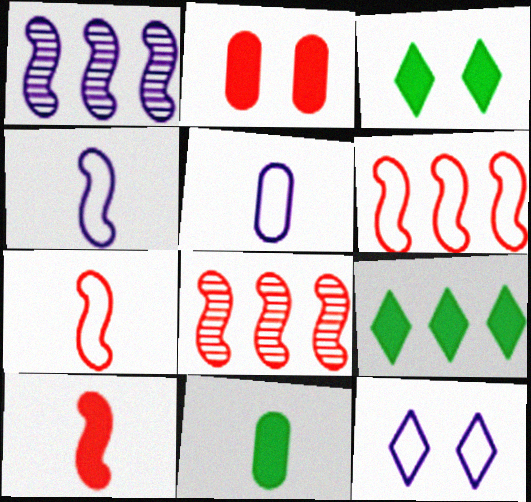[[3, 5, 8], 
[8, 11, 12]]